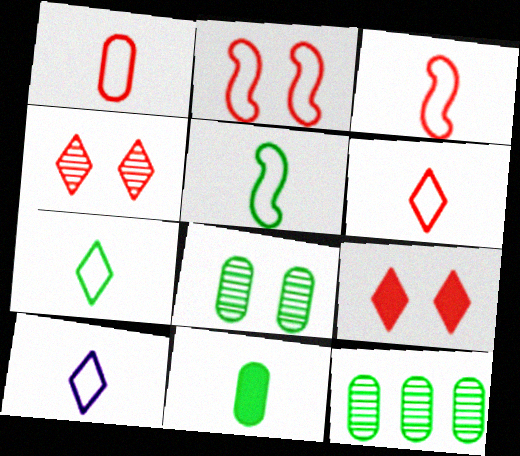[[1, 3, 6], 
[1, 5, 10], 
[6, 7, 10]]